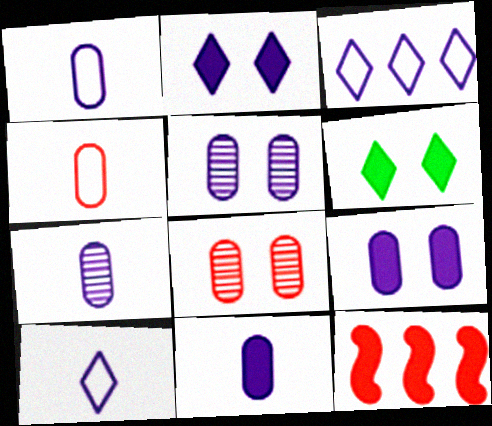[[1, 7, 11], 
[6, 11, 12]]